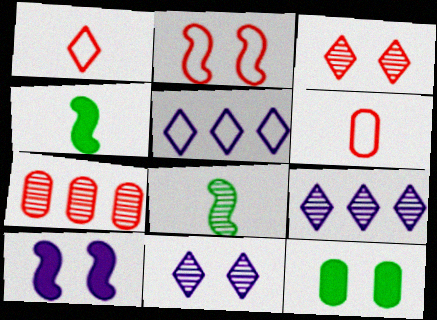[[2, 11, 12], 
[7, 8, 11]]